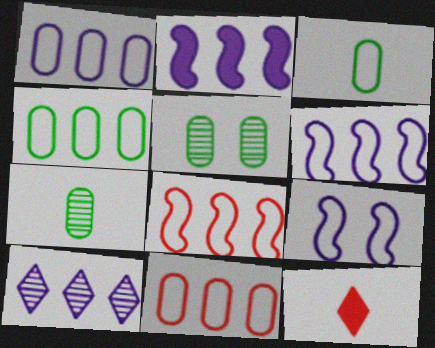[[1, 2, 10], 
[1, 4, 11], 
[5, 6, 12]]